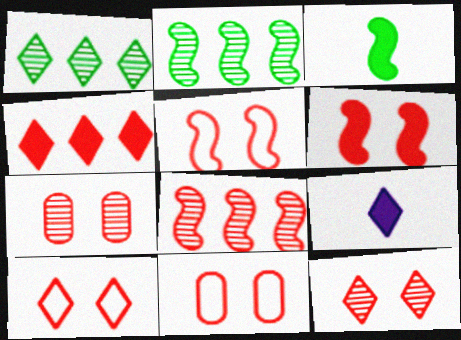[[1, 9, 10], 
[2, 9, 11], 
[5, 10, 11], 
[6, 7, 10], 
[6, 11, 12]]